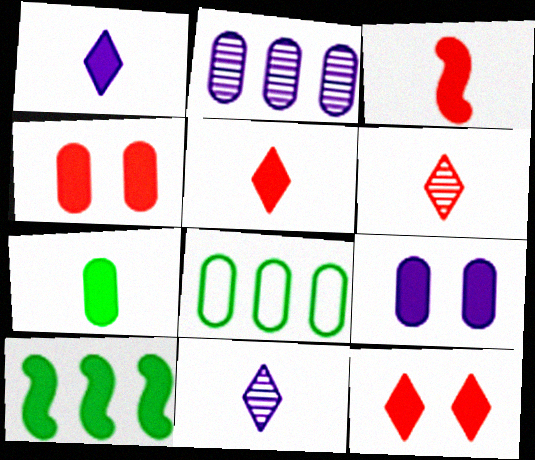[[1, 3, 7], 
[1, 4, 10], 
[5, 9, 10]]